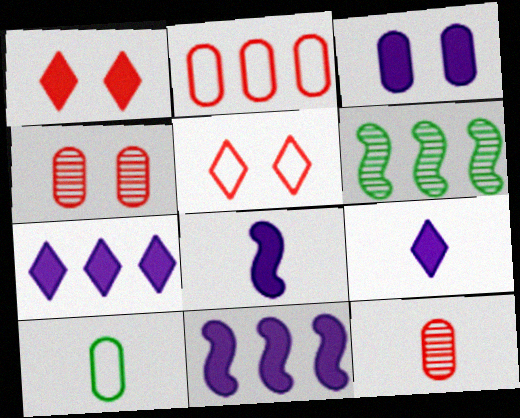[[2, 6, 7], 
[3, 7, 8], 
[3, 9, 11]]